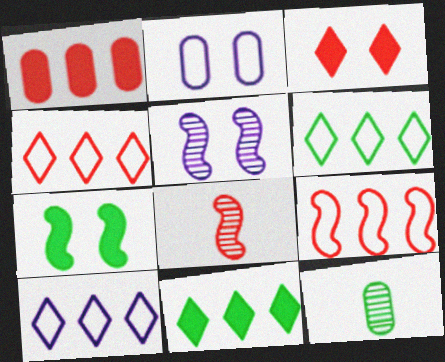[[1, 2, 12], 
[2, 8, 11], 
[4, 6, 10], 
[6, 7, 12]]